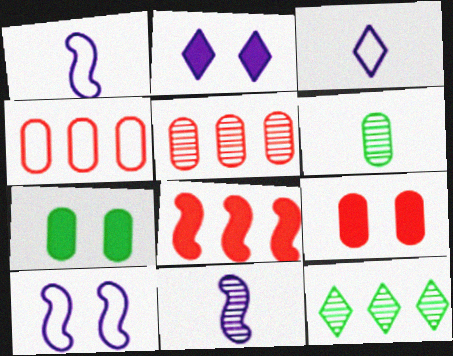[[1, 9, 12]]